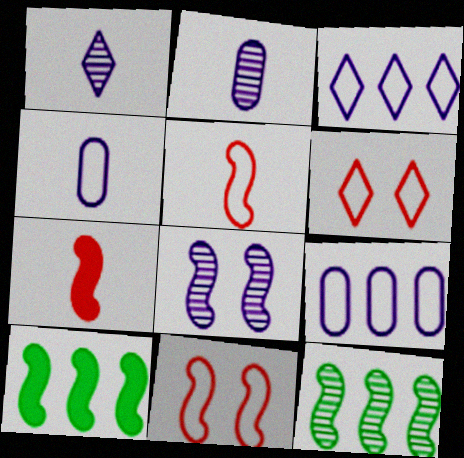[[2, 6, 10], 
[5, 8, 10]]